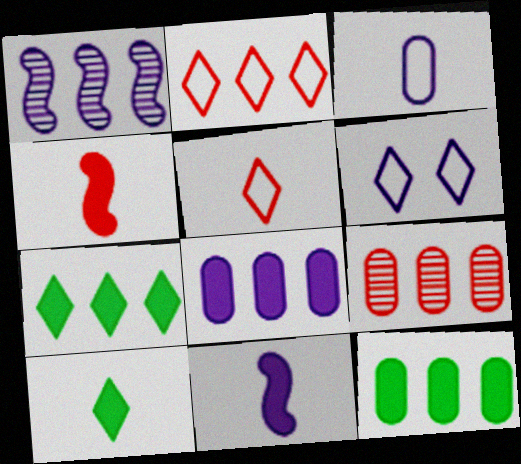[[1, 2, 12]]